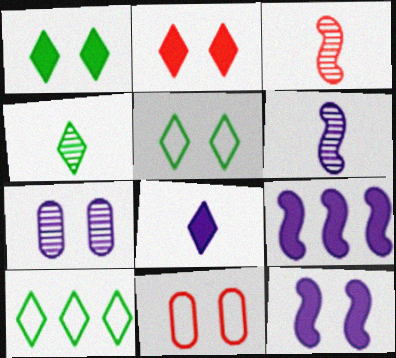[[1, 4, 10], 
[4, 9, 11]]